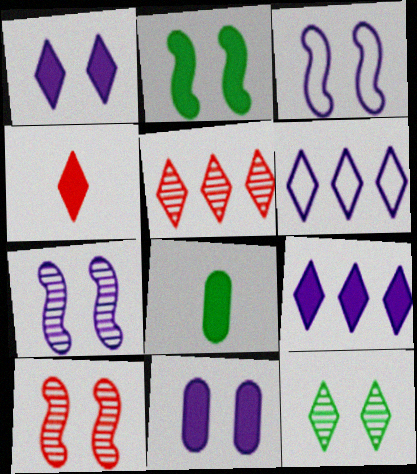[[2, 3, 10], 
[3, 5, 8], 
[4, 6, 12], 
[6, 8, 10]]